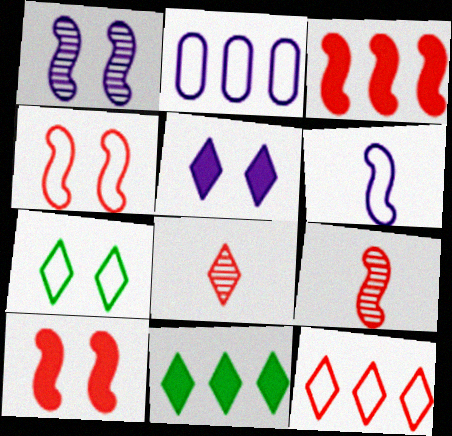[[3, 4, 9]]